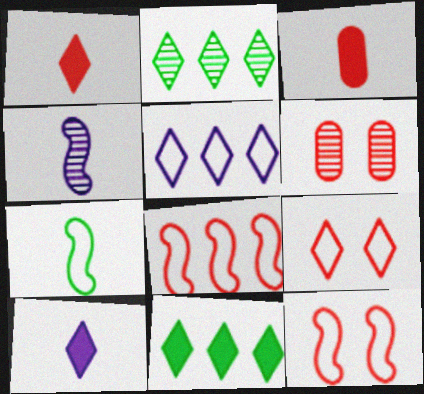[[1, 6, 8], 
[2, 4, 6], 
[2, 9, 10]]